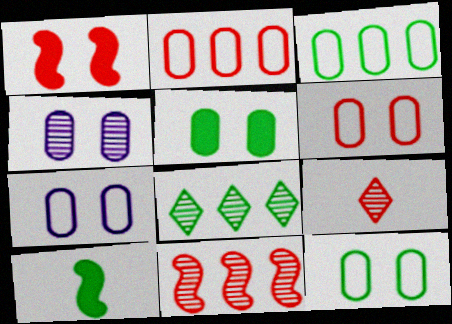[[1, 2, 9], 
[4, 5, 6], 
[6, 7, 12], 
[8, 10, 12]]